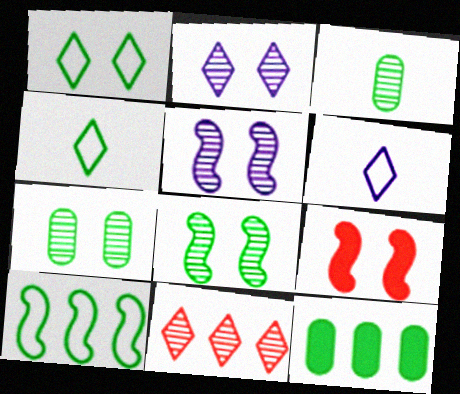[[3, 5, 11], 
[4, 8, 12]]